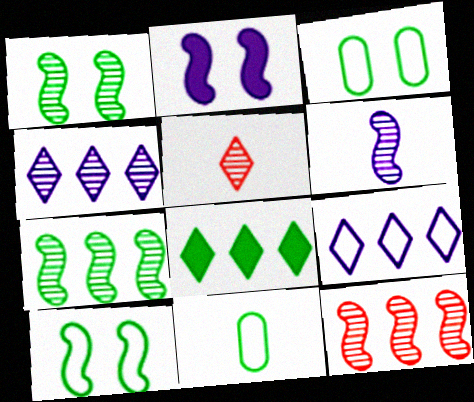[[1, 6, 12], 
[1, 8, 11]]